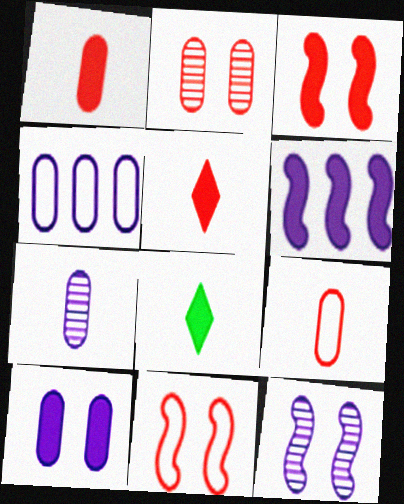[[4, 7, 10]]